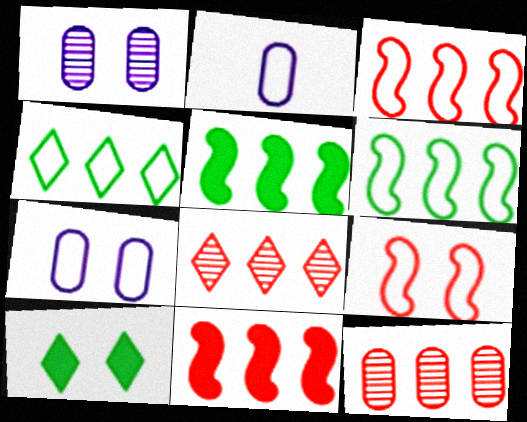[[1, 9, 10], 
[2, 4, 9]]